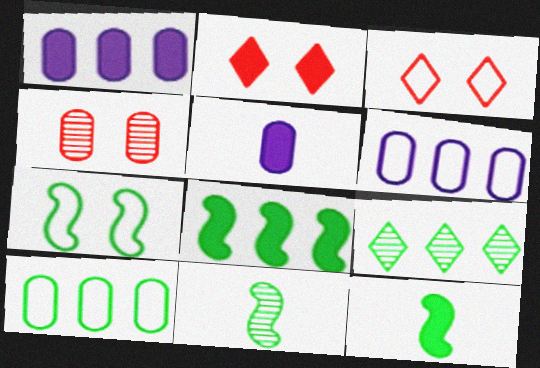[[1, 2, 12], 
[1, 3, 11], 
[2, 5, 8], 
[2, 6, 11], 
[4, 5, 10], 
[7, 8, 11], 
[8, 9, 10]]